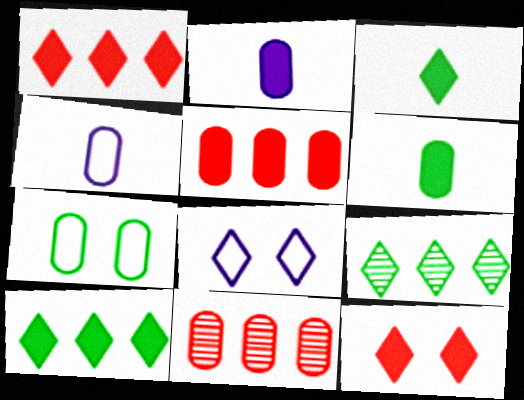[[2, 7, 11]]